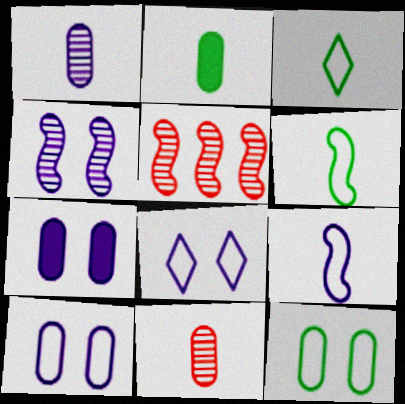[[2, 5, 8], 
[3, 5, 7], 
[4, 7, 8]]